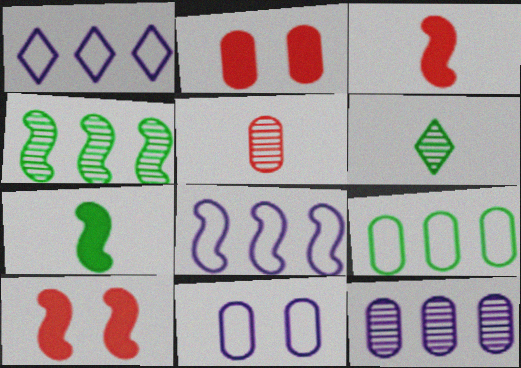[[2, 6, 8]]